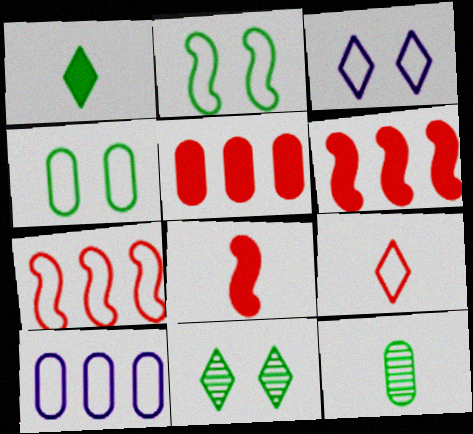[[2, 9, 10], 
[3, 6, 12], 
[8, 10, 11]]